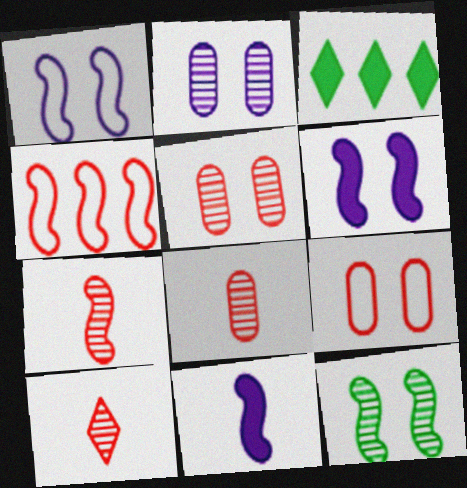[[1, 3, 8], 
[4, 11, 12], 
[7, 8, 10]]